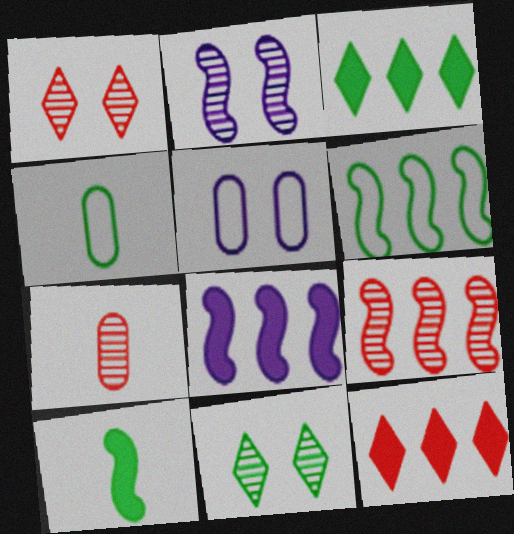[[1, 4, 8], 
[1, 7, 9], 
[2, 4, 12], 
[6, 8, 9]]